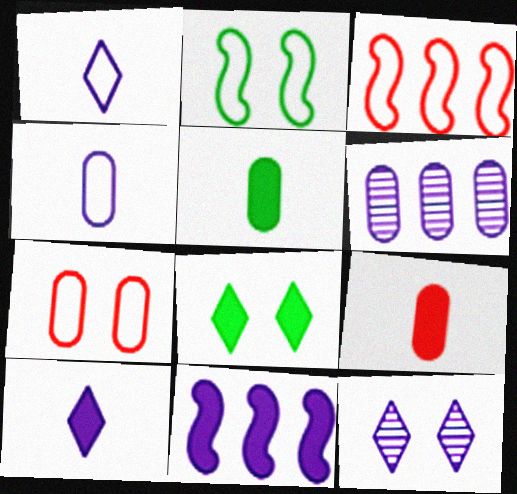[[3, 5, 12], 
[4, 11, 12], 
[5, 6, 7], 
[8, 9, 11]]